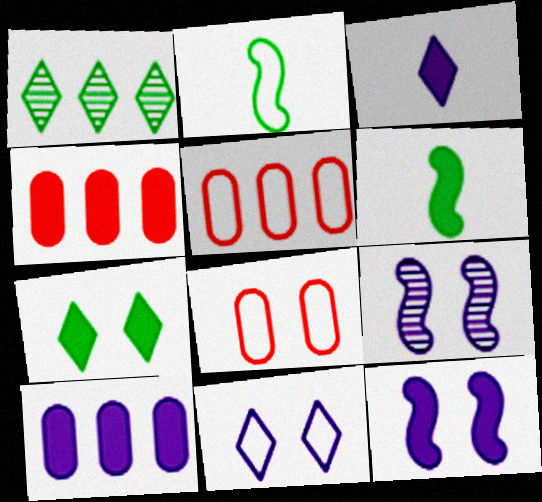[[2, 5, 11], 
[3, 10, 12], 
[7, 8, 9]]